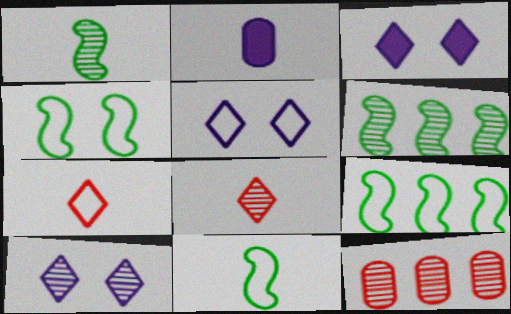[[1, 2, 7], 
[1, 10, 12], 
[2, 8, 11], 
[3, 5, 10], 
[3, 11, 12], 
[4, 9, 11]]